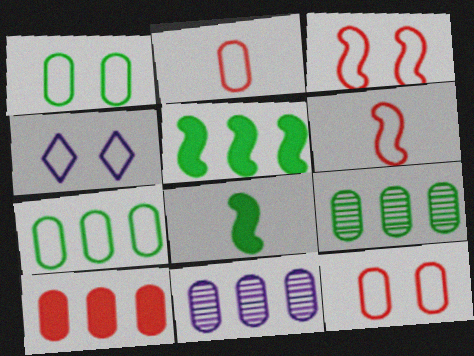[[1, 3, 4], 
[4, 6, 7], 
[7, 10, 11]]